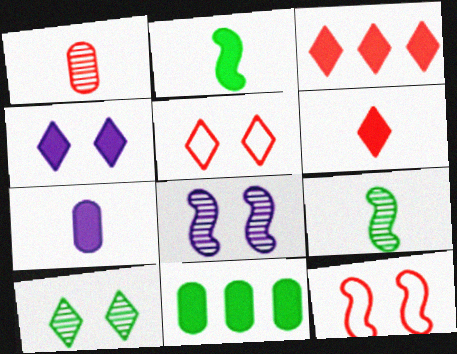[[1, 3, 12], 
[2, 6, 7], 
[4, 5, 10]]